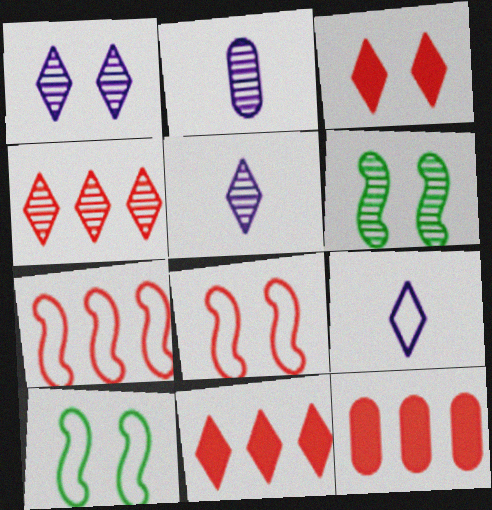[[2, 4, 6], 
[2, 10, 11], 
[4, 7, 12], 
[5, 10, 12], 
[6, 9, 12]]